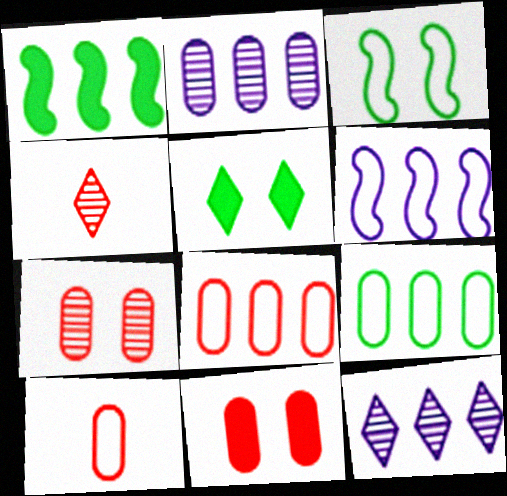[[1, 8, 12]]